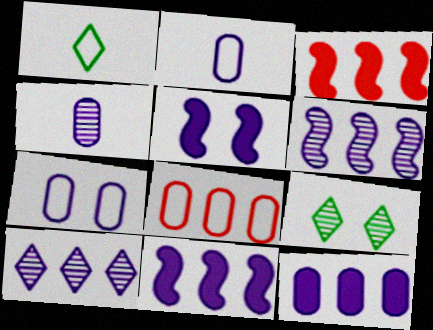[[2, 3, 9], 
[2, 5, 10], 
[4, 7, 12]]